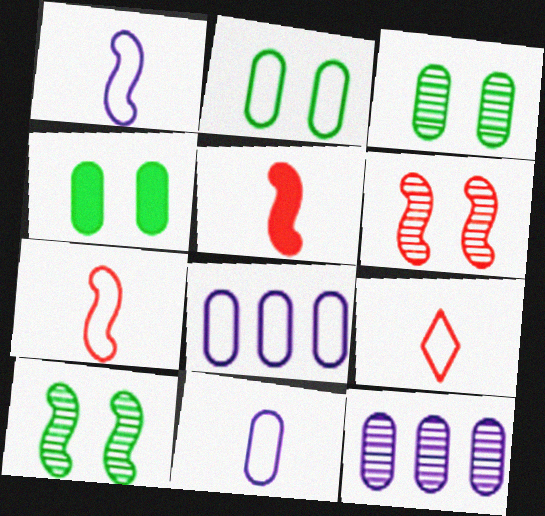[[2, 3, 4]]